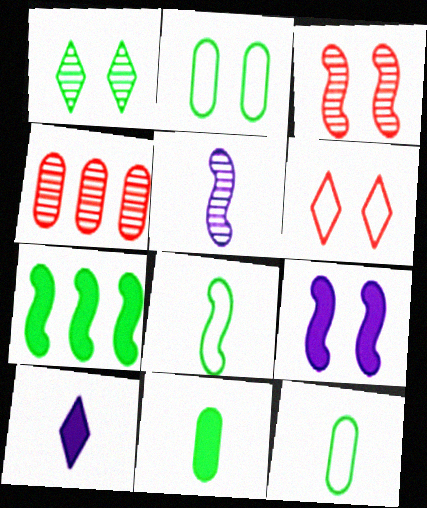[[1, 4, 5], 
[1, 7, 12]]